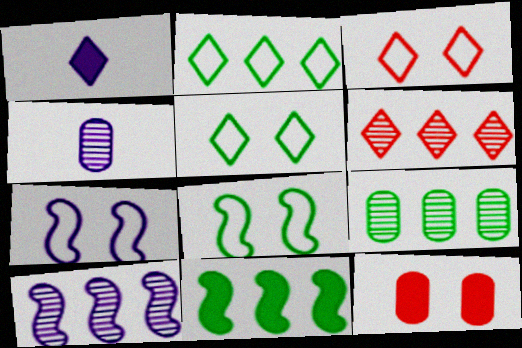[[1, 5, 6], 
[1, 11, 12], 
[2, 9, 11], 
[3, 4, 11], 
[6, 9, 10]]